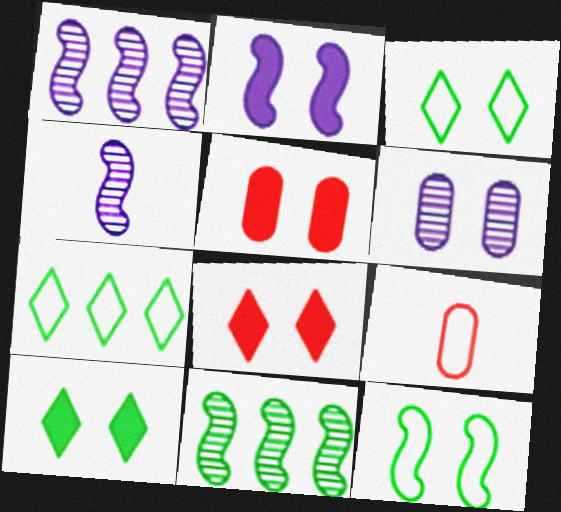[[1, 9, 10], 
[2, 5, 10], 
[4, 5, 7], 
[6, 8, 12]]